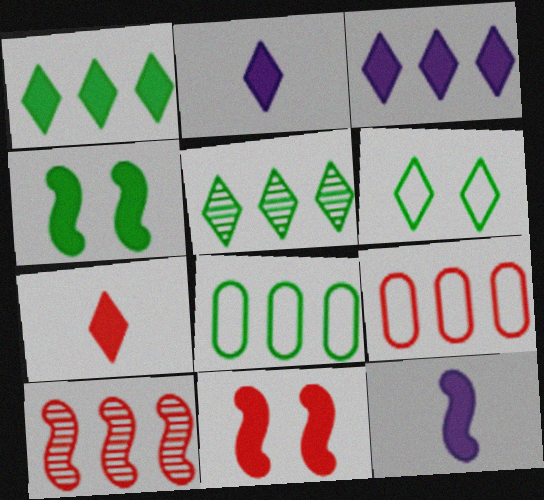[[3, 8, 10]]